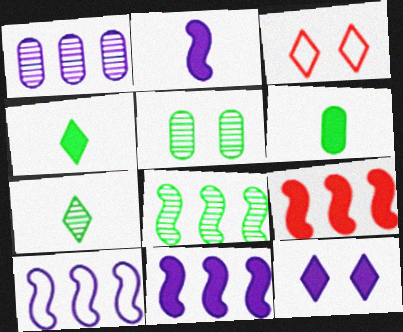[[5, 7, 8], 
[6, 9, 12], 
[8, 9, 10]]